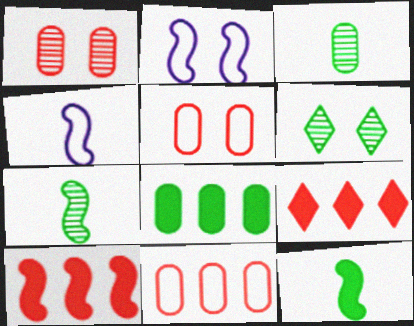[[2, 3, 9], 
[2, 7, 10]]